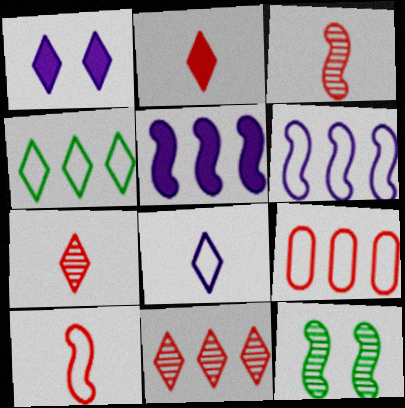[[1, 4, 7], 
[4, 6, 9], 
[5, 10, 12]]